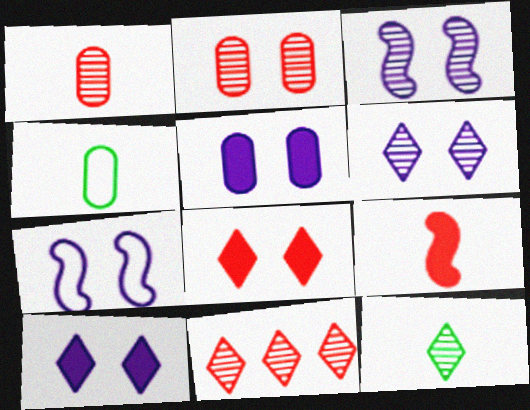[[5, 6, 7], 
[6, 11, 12]]